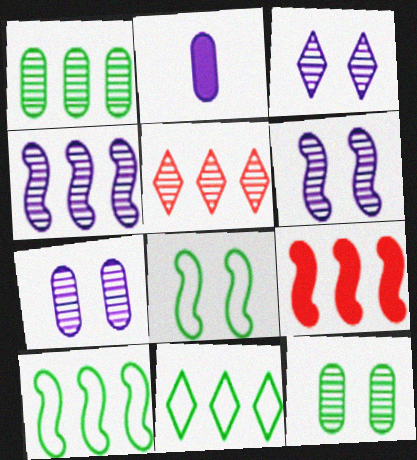[[1, 4, 5], 
[2, 5, 8], 
[3, 6, 7], 
[4, 9, 10]]